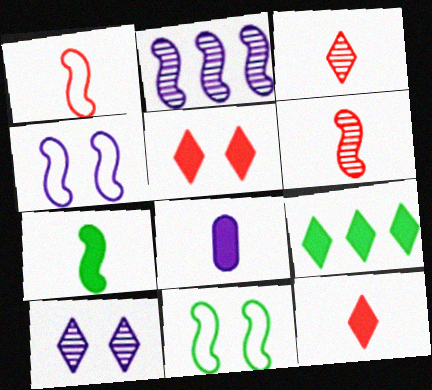[[7, 8, 12]]